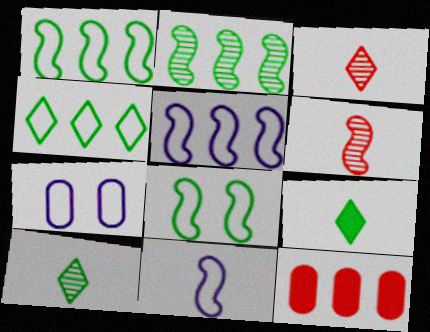[]